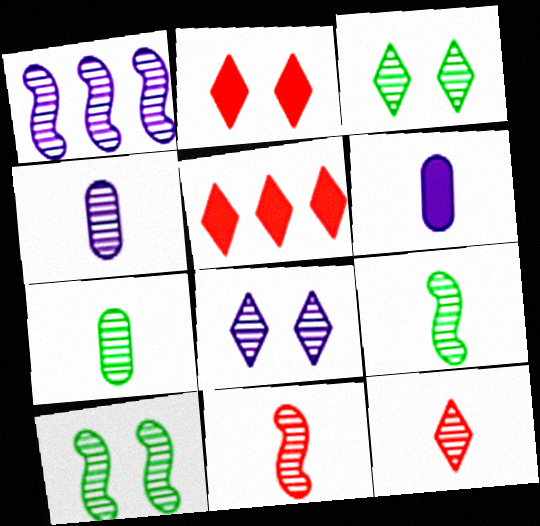[[1, 4, 8], 
[1, 10, 11], 
[4, 9, 12]]